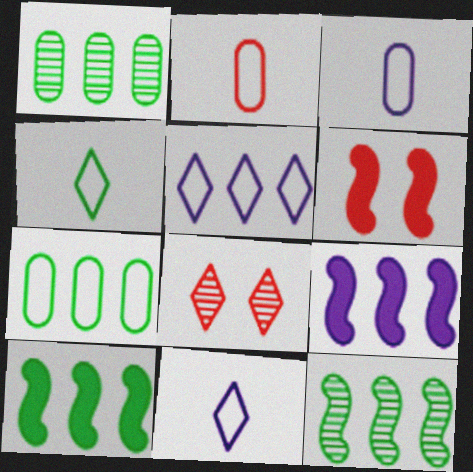[[1, 6, 11], 
[3, 8, 10]]